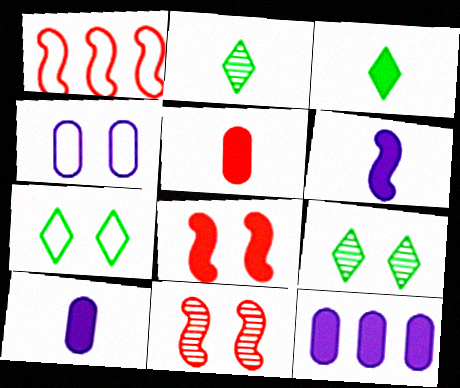[[1, 9, 10], 
[3, 5, 6], 
[3, 8, 12], 
[4, 8, 9]]